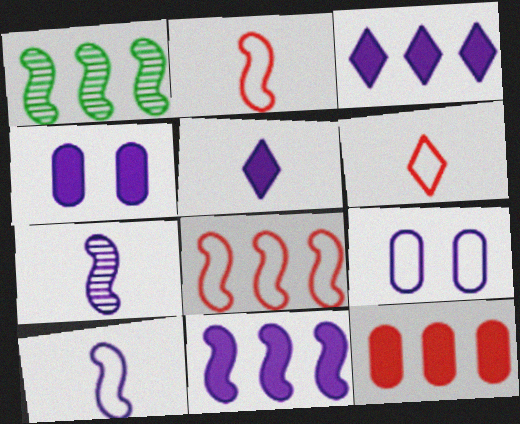[[1, 4, 6], 
[1, 8, 11], 
[3, 7, 9], 
[4, 5, 11]]